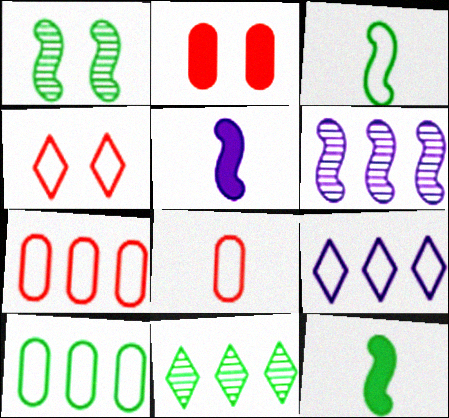[]